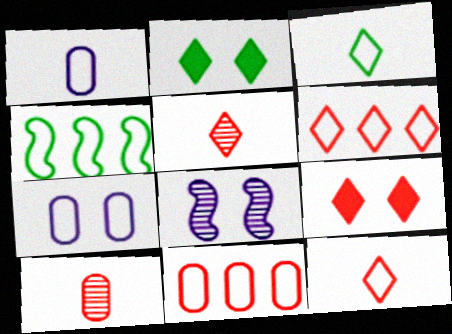[[4, 7, 12], 
[5, 6, 9]]